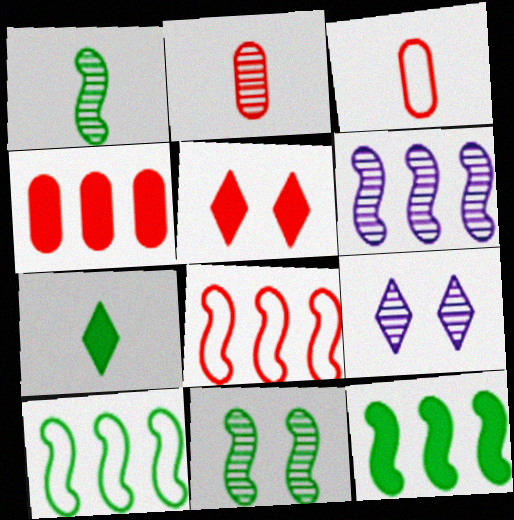[[2, 5, 8], 
[3, 9, 12], 
[6, 8, 12]]